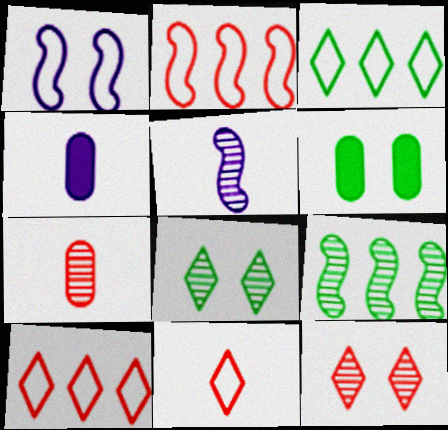[[1, 6, 12], 
[2, 4, 8], 
[5, 6, 10]]